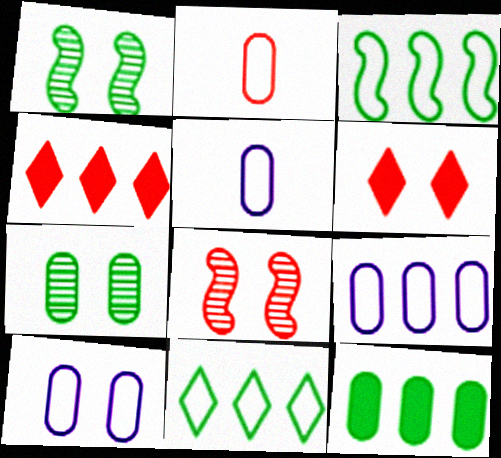[[1, 4, 5], 
[1, 6, 10], 
[2, 4, 8], 
[5, 9, 10]]